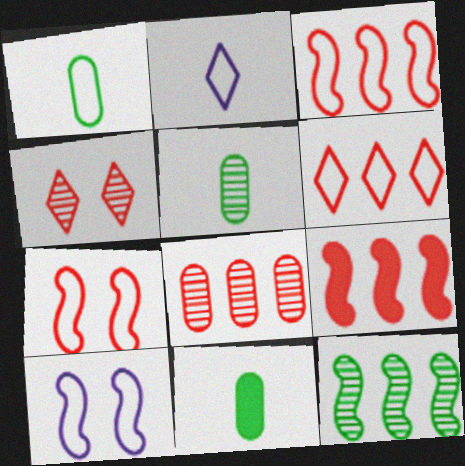[[1, 5, 11], 
[1, 6, 10], 
[6, 8, 9]]